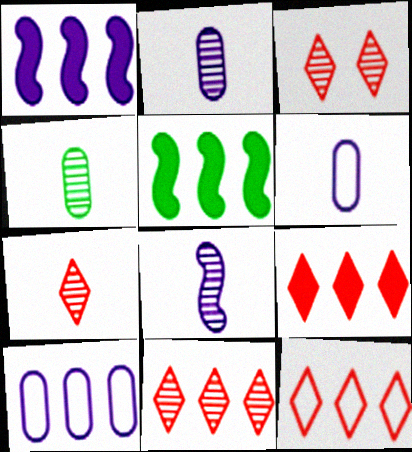[[3, 5, 6], 
[3, 7, 11], 
[4, 7, 8], 
[5, 10, 11], 
[9, 11, 12]]